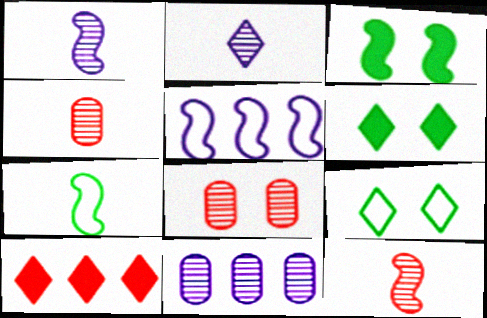[[2, 9, 10], 
[3, 5, 12], 
[4, 5, 6]]